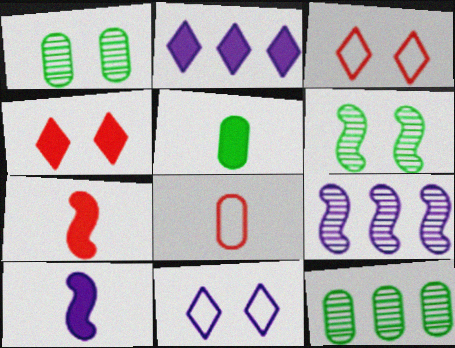[[2, 6, 8], 
[3, 5, 9], 
[3, 10, 12], 
[7, 11, 12]]